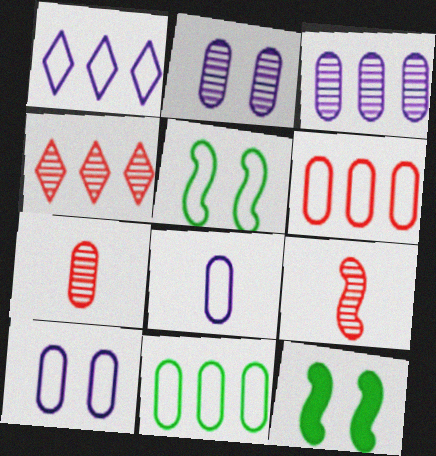[[1, 7, 12], 
[4, 8, 12]]